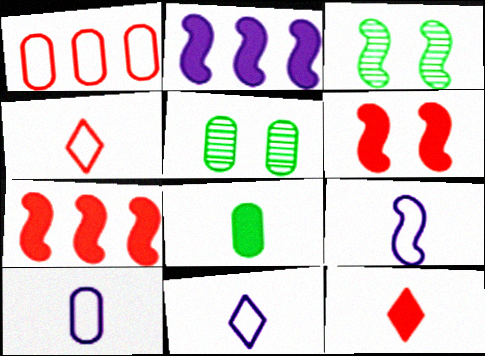[[2, 4, 5], 
[3, 7, 9], 
[5, 7, 11], 
[9, 10, 11]]